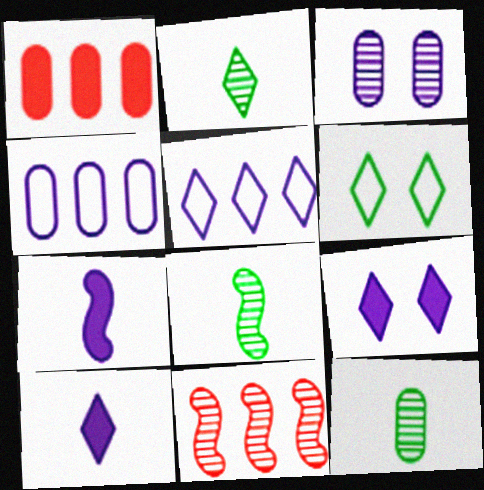[[2, 3, 11], 
[2, 8, 12], 
[3, 5, 7]]